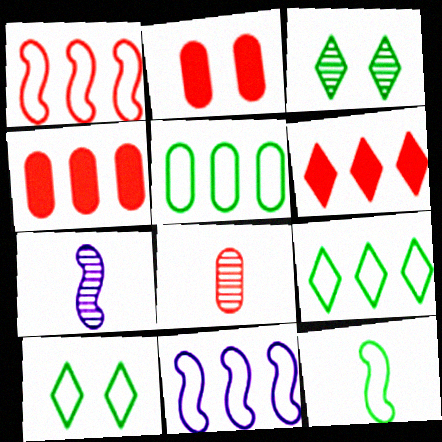[[2, 7, 9], 
[4, 7, 10], 
[5, 10, 12]]